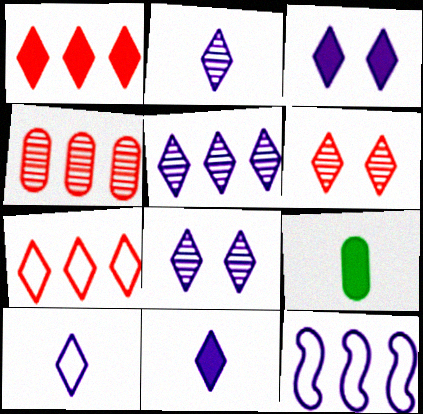[[2, 5, 8], 
[2, 10, 11], 
[3, 5, 10], 
[6, 9, 12]]